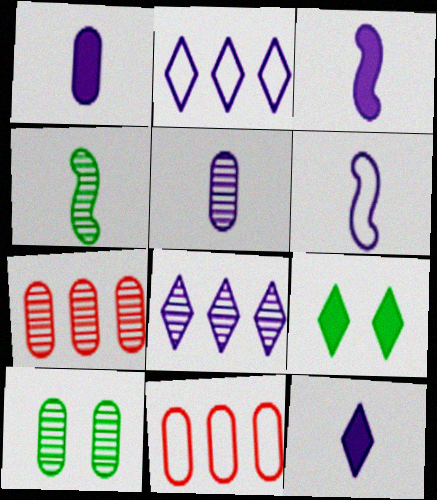[[1, 3, 12], 
[1, 10, 11], 
[5, 6, 12], 
[5, 7, 10], 
[6, 7, 9]]